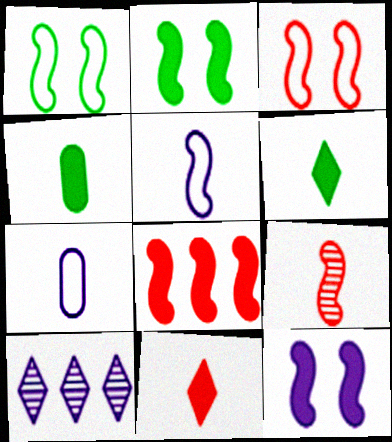[[3, 4, 10], 
[3, 8, 9], 
[6, 7, 9], 
[7, 10, 12]]